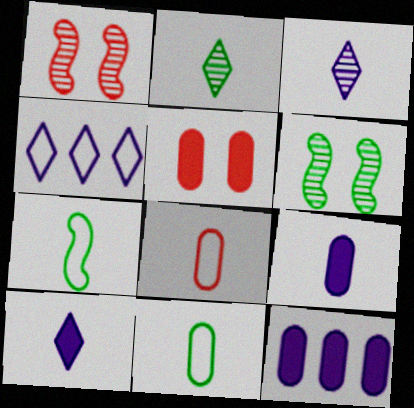[]